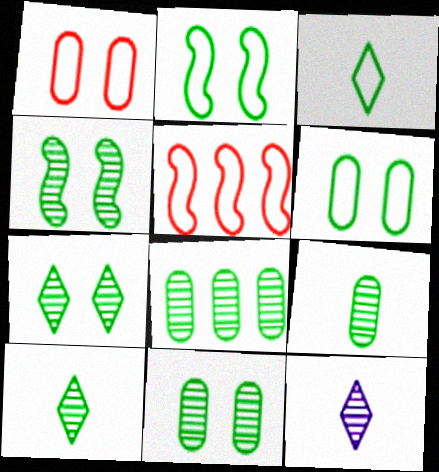[[4, 7, 11], 
[4, 8, 10], 
[8, 9, 11]]